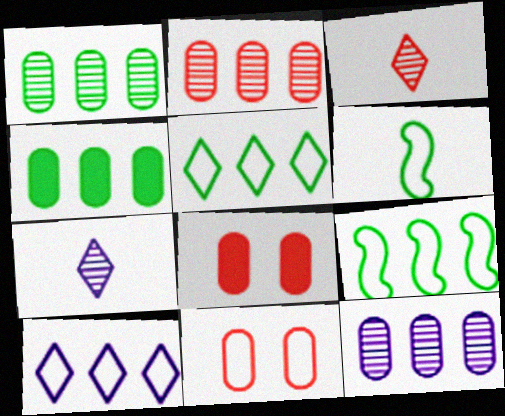[[1, 2, 12], 
[6, 10, 11], 
[7, 8, 9]]